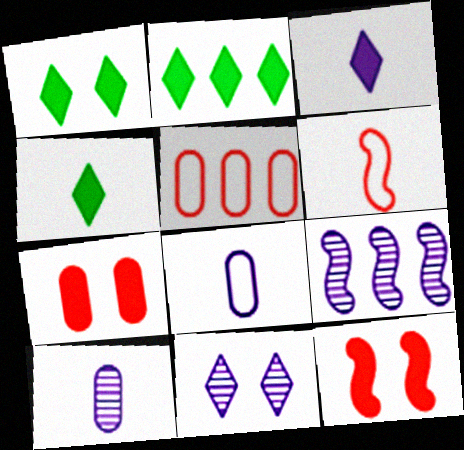[[1, 2, 4], 
[2, 5, 9], 
[4, 6, 10], 
[9, 10, 11]]